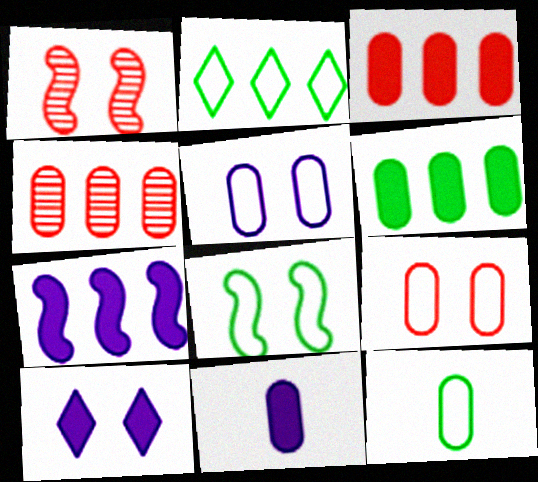[[1, 2, 11], 
[2, 4, 7], 
[2, 8, 12], 
[7, 10, 11]]